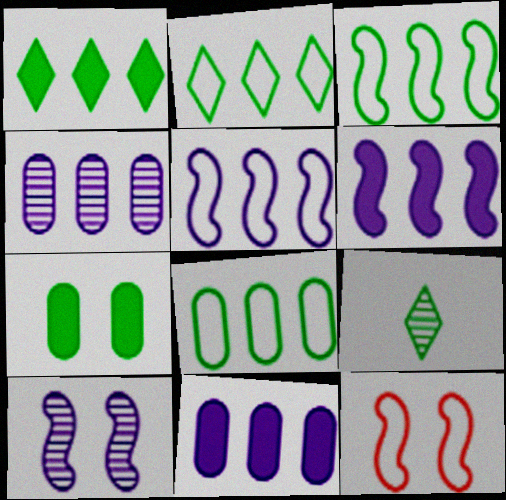[[2, 3, 8], 
[3, 7, 9], 
[9, 11, 12]]